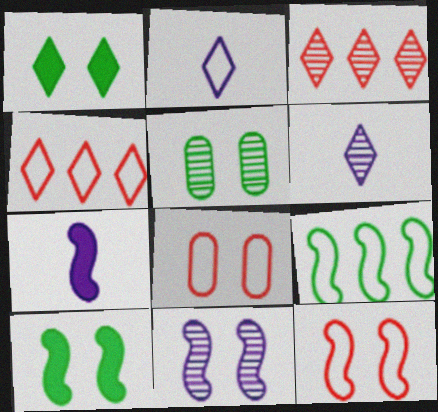[[1, 2, 3], 
[1, 4, 6], 
[1, 8, 11], 
[2, 8, 9], 
[4, 5, 7], 
[10, 11, 12]]